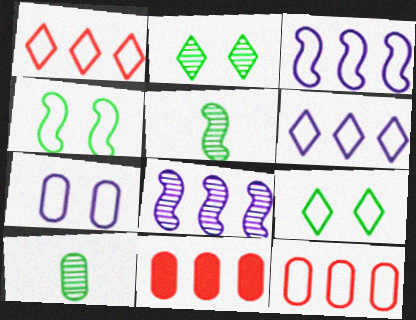[[7, 10, 11]]